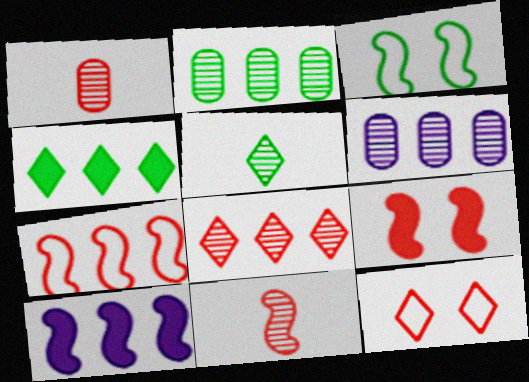[[3, 10, 11], 
[4, 6, 7], 
[7, 9, 11]]